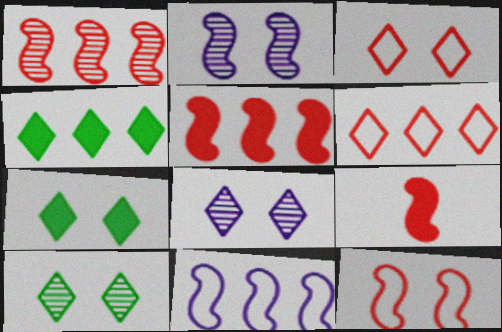[[1, 9, 12], 
[3, 7, 8]]